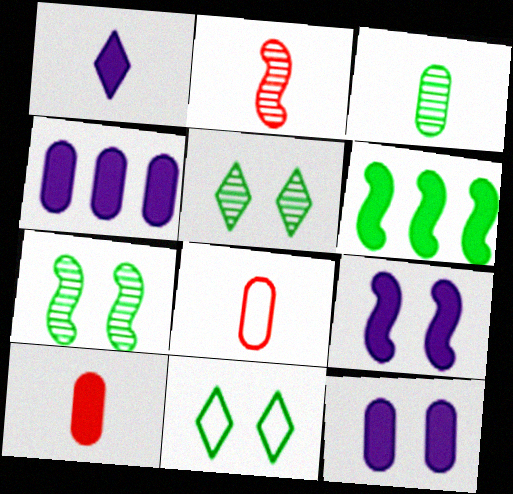[[1, 4, 9], 
[2, 4, 11], 
[3, 6, 11]]